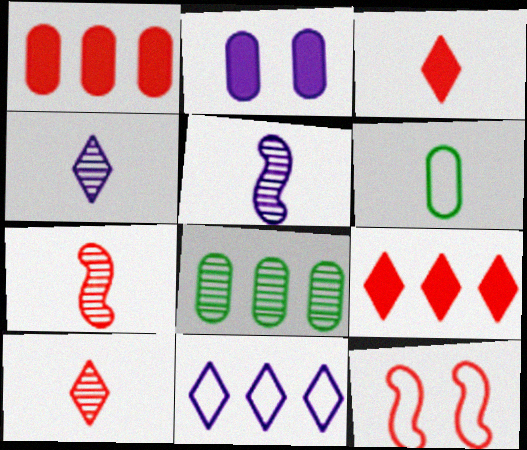[[1, 10, 12], 
[2, 5, 11], 
[3, 5, 6], 
[6, 11, 12]]